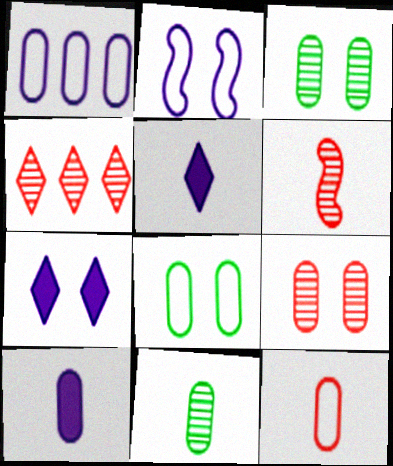[[1, 8, 12], 
[4, 6, 9], 
[10, 11, 12]]